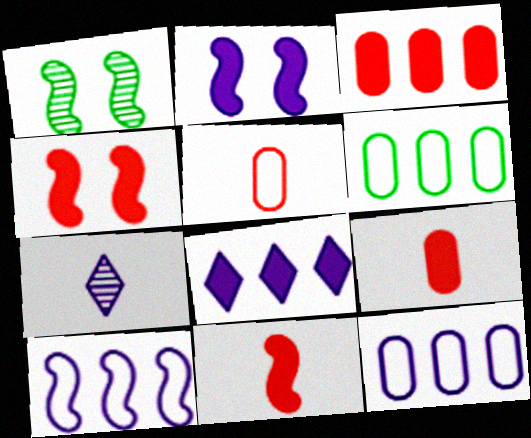[[1, 5, 8], 
[1, 10, 11], 
[2, 7, 12], 
[4, 6, 7]]